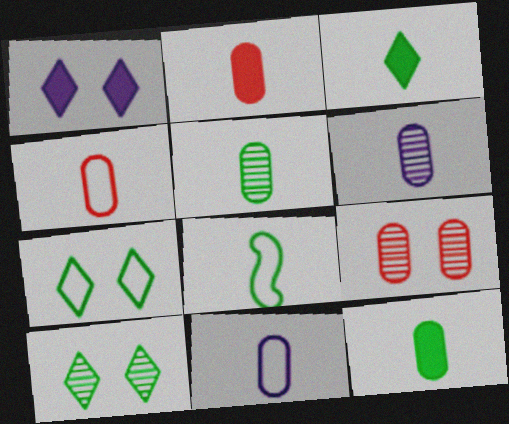[[2, 5, 11], 
[3, 5, 8], 
[4, 6, 12]]